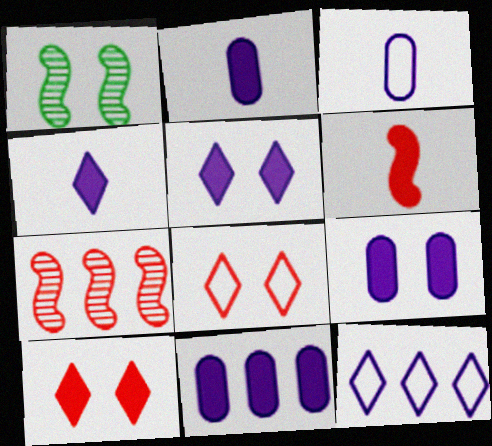[[1, 8, 9], 
[2, 9, 11]]